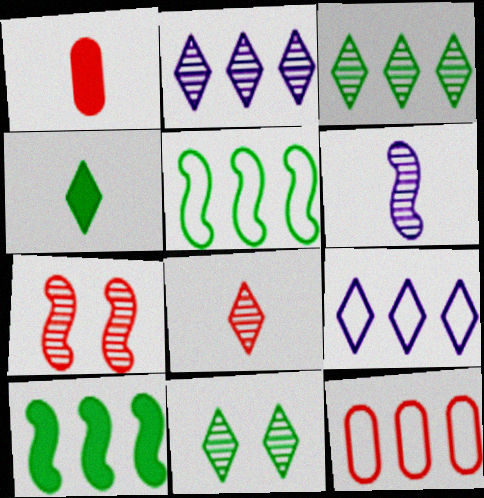[[2, 8, 11], 
[2, 10, 12], 
[5, 9, 12]]